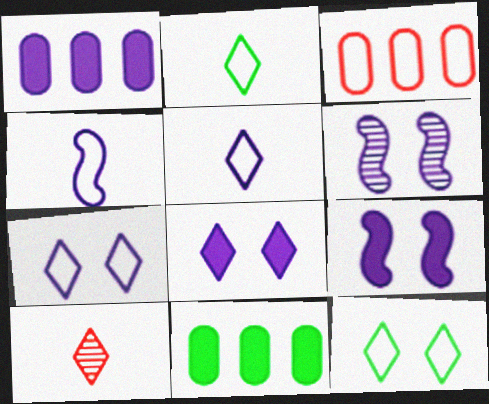[[1, 5, 6], 
[3, 4, 12]]